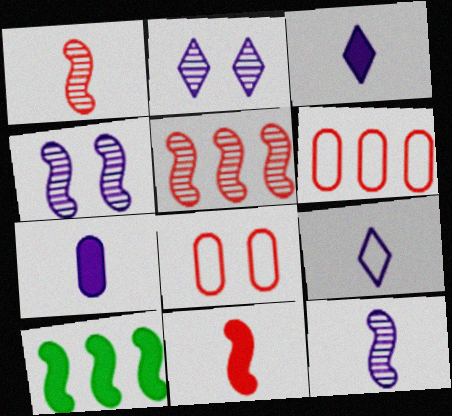[[7, 9, 12]]